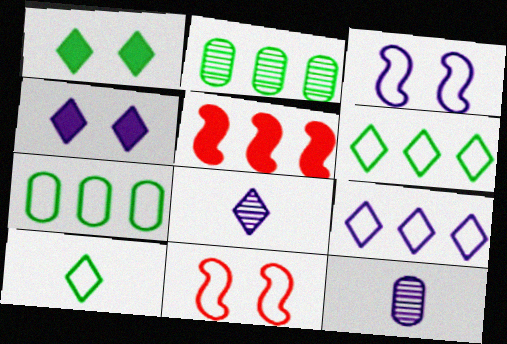[[2, 5, 9], 
[4, 8, 9]]